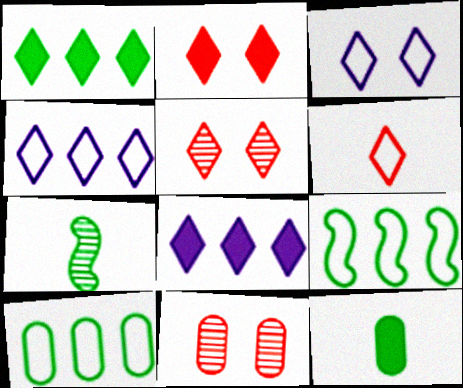[]